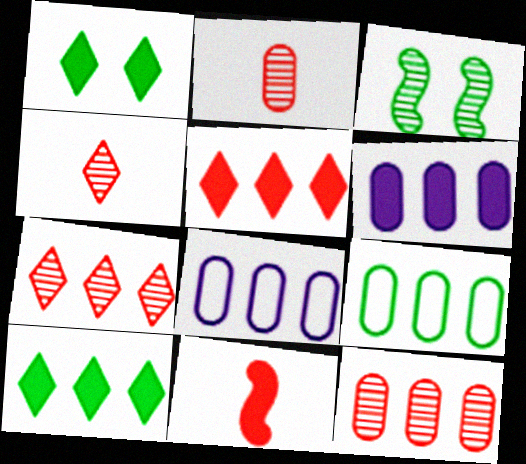[[1, 6, 11], 
[6, 9, 12]]